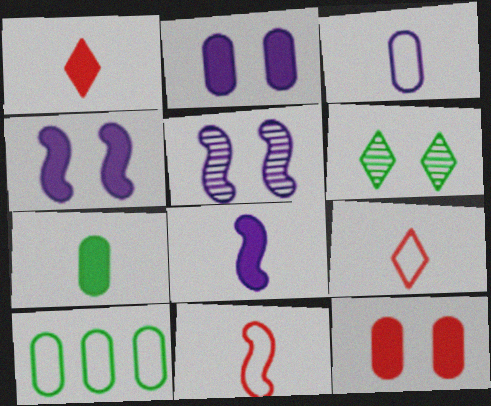[[1, 5, 10], 
[1, 7, 8]]